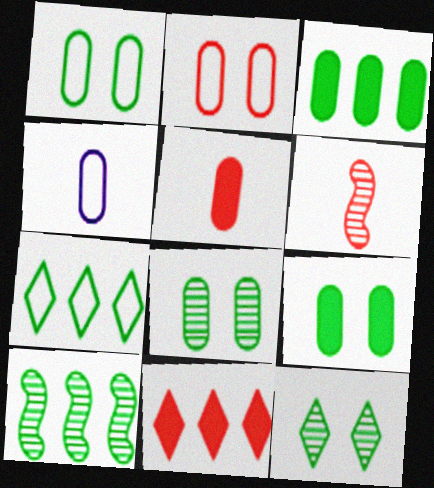[[1, 8, 9], 
[2, 6, 11], 
[3, 7, 10]]